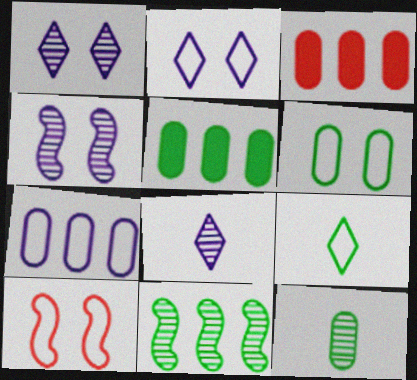[[2, 6, 10], 
[3, 4, 9], 
[5, 6, 12], 
[5, 8, 10], 
[7, 9, 10]]